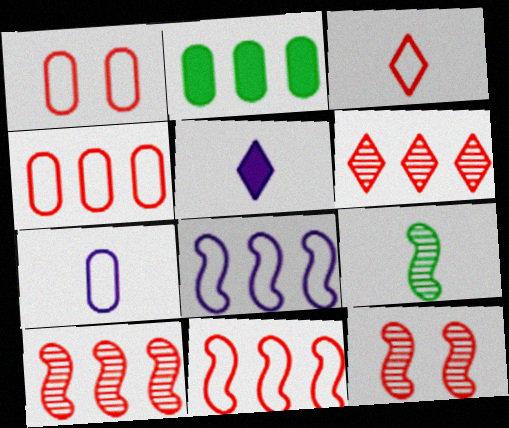[[1, 3, 11], 
[2, 6, 8]]